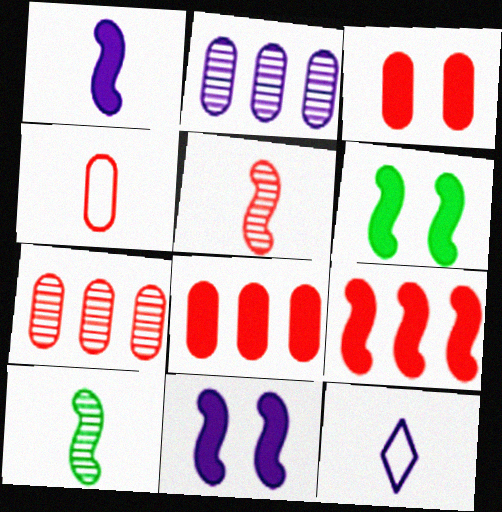[[1, 6, 9], 
[2, 11, 12], 
[3, 4, 7], 
[6, 7, 12]]